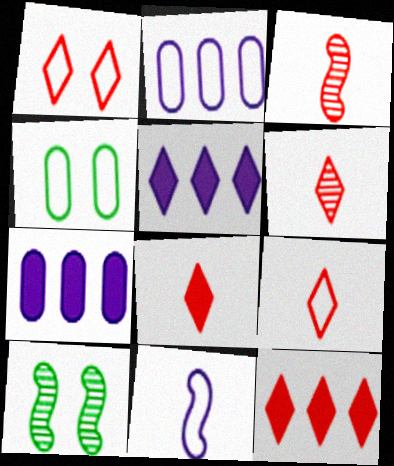[[1, 6, 12], 
[2, 8, 10], 
[3, 4, 5], 
[6, 8, 9], 
[7, 9, 10]]